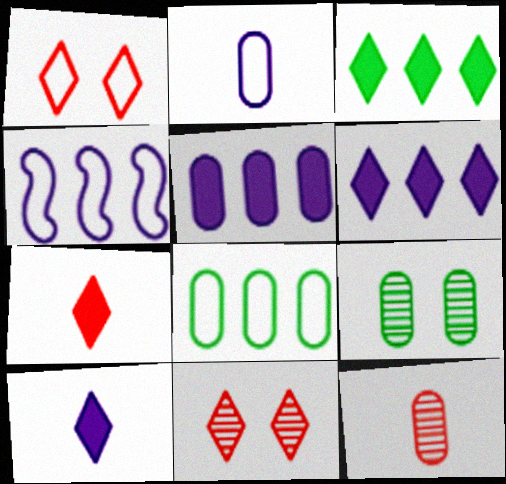[[4, 7, 9]]